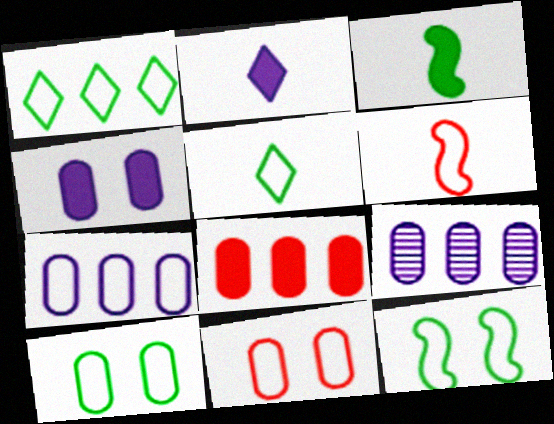[]